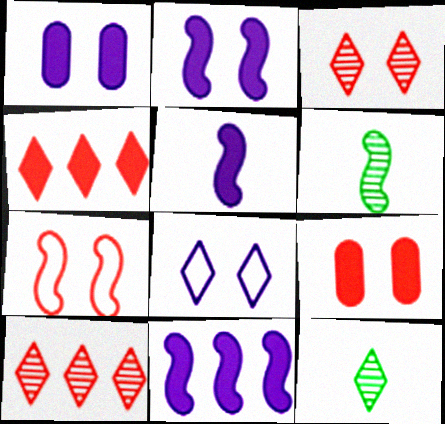[[2, 5, 11], 
[3, 7, 9], 
[4, 8, 12], 
[6, 7, 11]]